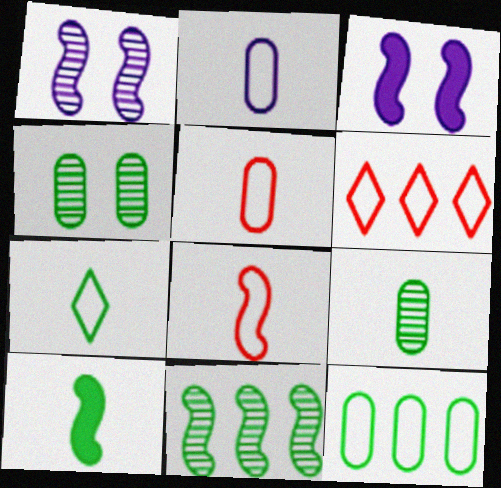[[2, 7, 8], 
[3, 6, 9], 
[3, 8, 11], 
[7, 9, 10]]